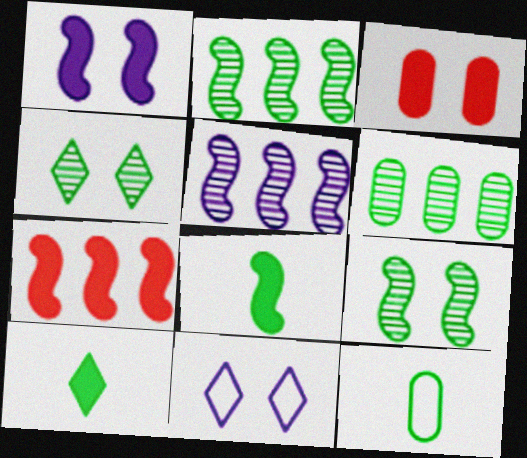[[1, 7, 8], 
[3, 9, 11]]